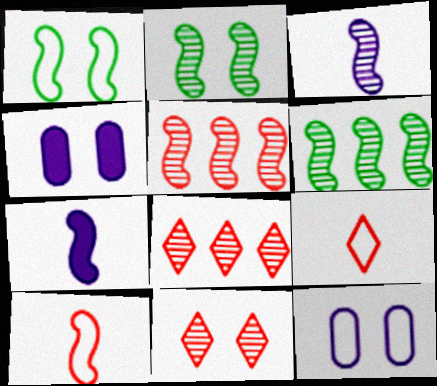[[1, 4, 11], 
[1, 5, 7], 
[2, 3, 5], 
[4, 6, 9]]